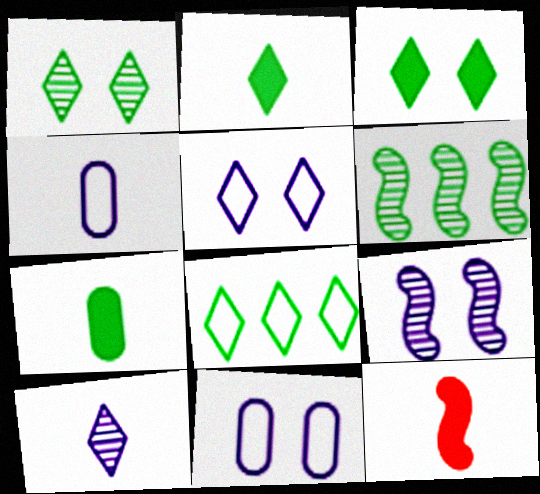[[1, 2, 8]]